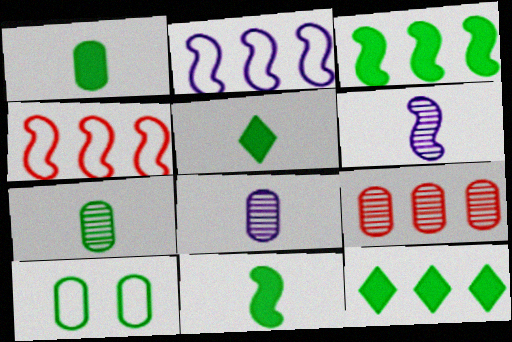[[1, 5, 11], 
[2, 9, 12]]